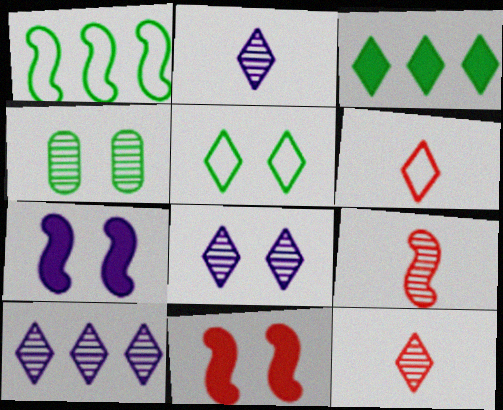[[1, 7, 9], 
[2, 8, 10], 
[3, 6, 8], 
[4, 9, 10]]